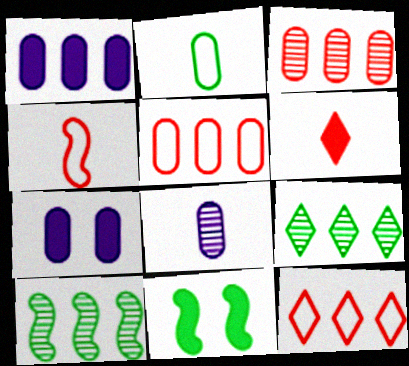[[1, 6, 11], 
[1, 10, 12], 
[2, 3, 7], 
[2, 9, 11], 
[4, 7, 9], 
[8, 11, 12]]